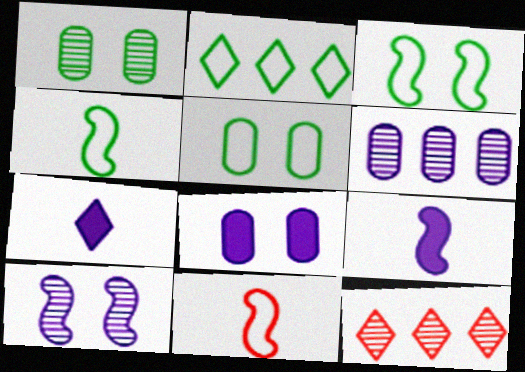[[2, 4, 5], 
[4, 8, 12], 
[5, 9, 12]]